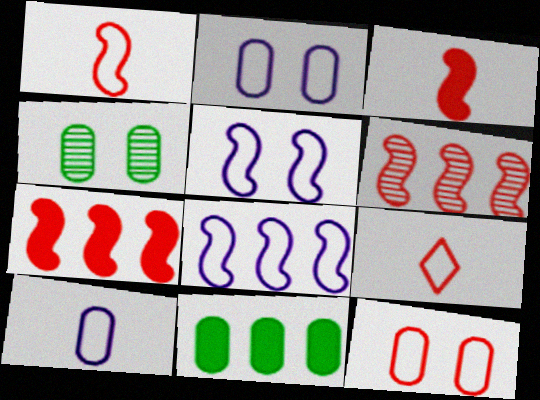[]